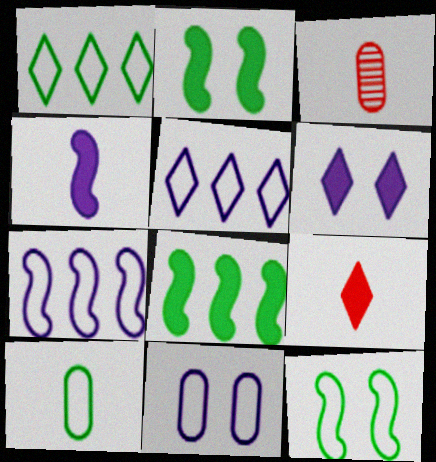[[1, 10, 12], 
[2, 3, 5]]